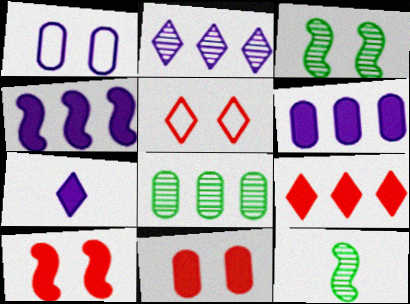[[1, 9, 12], 
[5, 6, 12]]